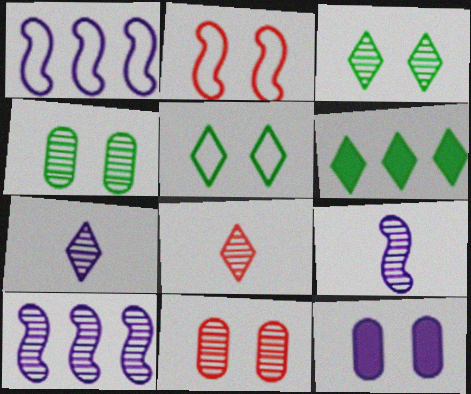[[1, 7, 12], 
[2, 3, 12], 
[4, 8, 10]]